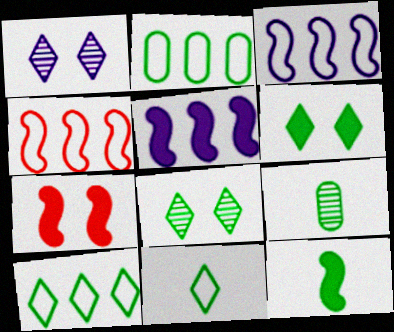[[2, 8, 12], 
[5, 7, 12], 
[9, 11, 12]]